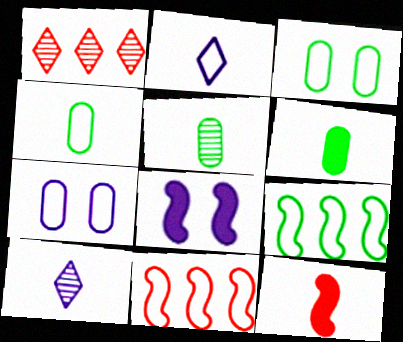[[1, 4, 8], 
[2, 3, 11], 
[2, 5, 12], 
[4, 5, 6], 
[4, 10, 12]]